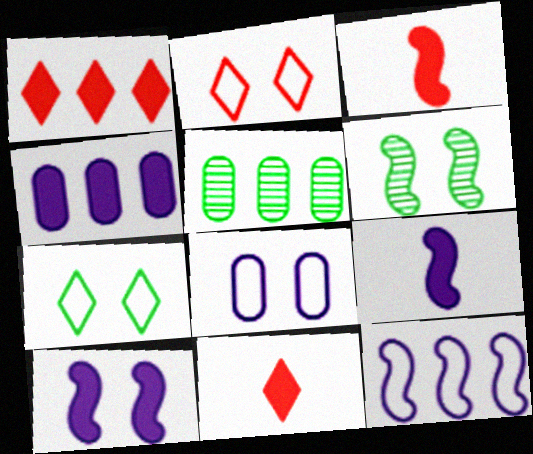[[1, 5, 12], 
[2, 5, 9], 
[3, 6, 12]]